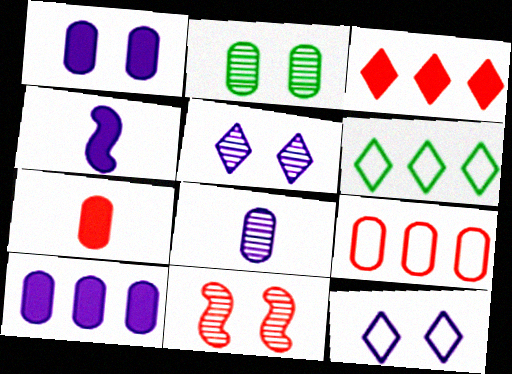[[2, 5, 11]]